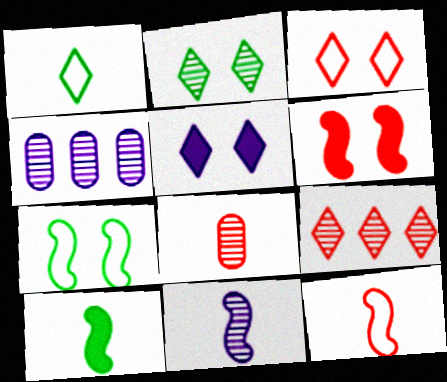[[1, 4, 6], 
[1, 5, 9], 
[2, 3, 5], 
[3, 4, 10], 
[10, 11, 12]]